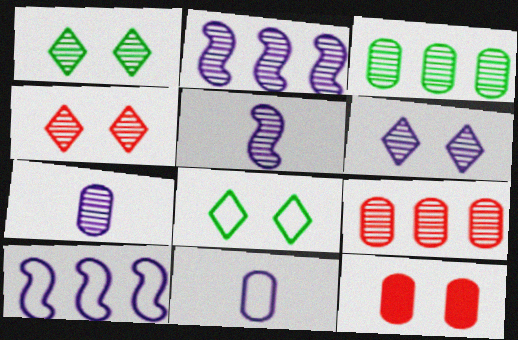[[1, 4, 6], 
[1, 5, 9], 
[2, 6, 7], 
[3, 4, 5], 
[3, 11, 12]]